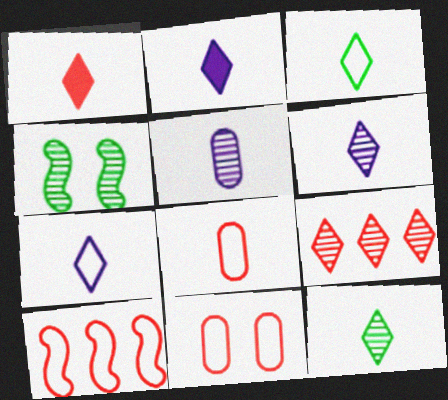[[1, 3, 6], 
[1, 7, 12], 
[2, 6, 7], 
[4, 5, 9]]